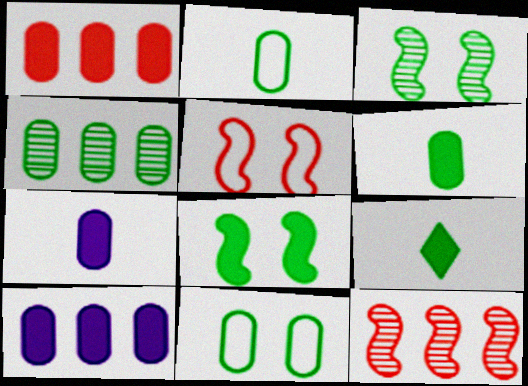[[4, 6, 11]]